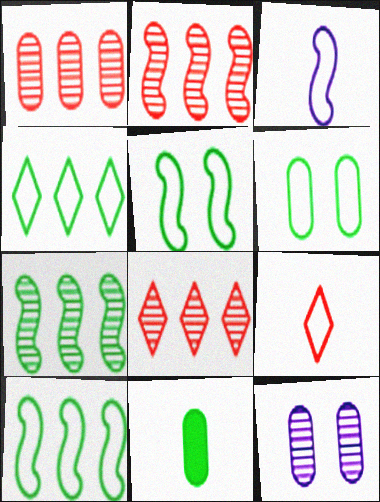[[1, 2, 8]]